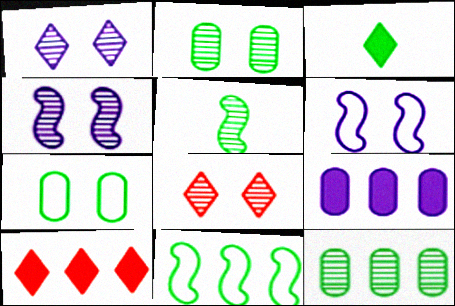[[2, 3, 11], 
[2, 4, 8]]